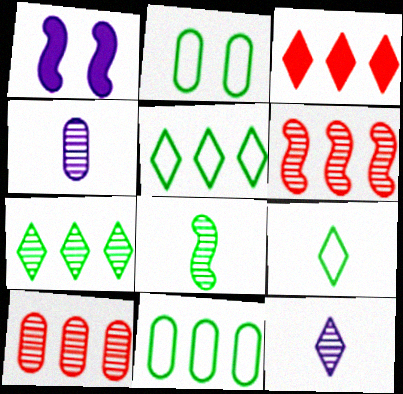[[1, 9, 10]]